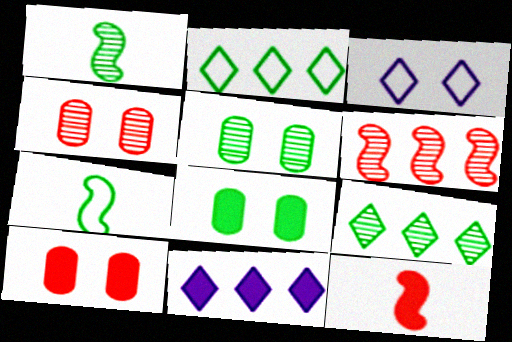[[1, 2, 8], 
[1, 5, 9], 
[4, 7, 11], 
[7, 8, 9], 
[8, 11, 12]]